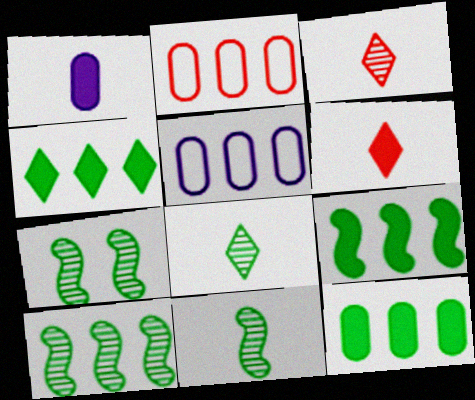[[4, 9, 12], 
[5, 6, 7], 
[7, 10, 11]]